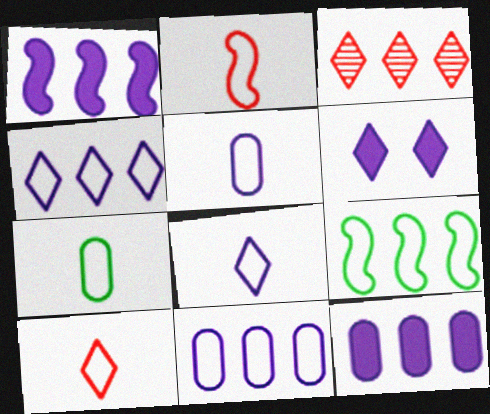[[2, 7, 8], 
[3, 9, 12]]